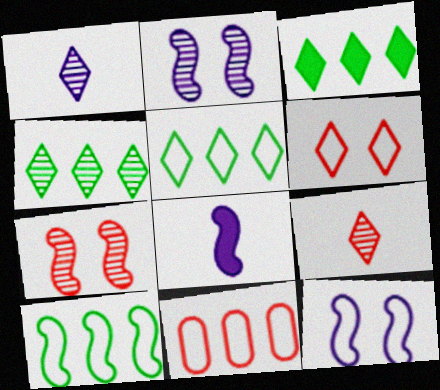[[1, 3, 6], 
[3, 4, 5], 
[7, 8, 10]]